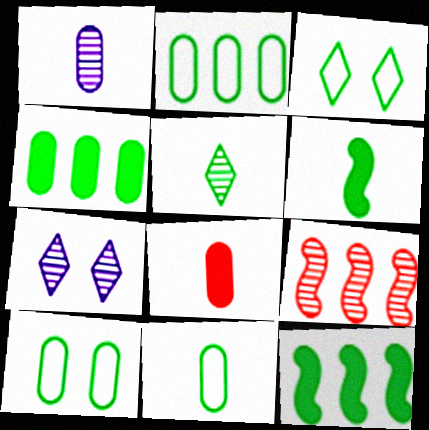[[1, 8, 11], 
[2, 10, 11], 
[5, 6, 11], 
[5, 10, 12]]